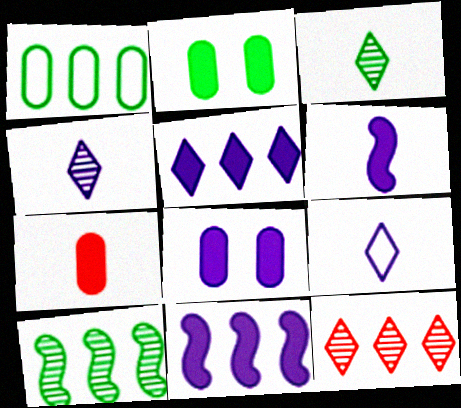[[1, 11, 12], 
[5, 6, 8]]